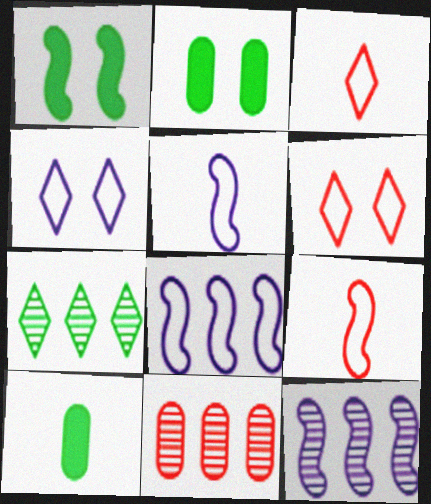[[1, 9, 12], 
[2, 3, 12], 
[6, 10, 12], 
[7, 11, 12]]